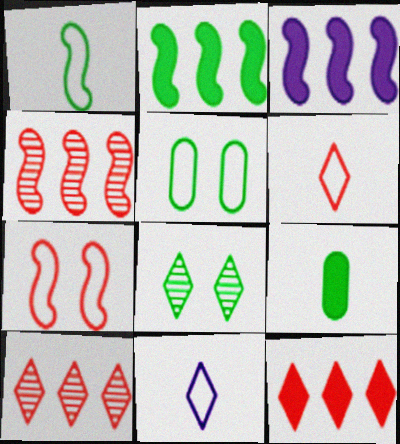[[8, 11, 12]]